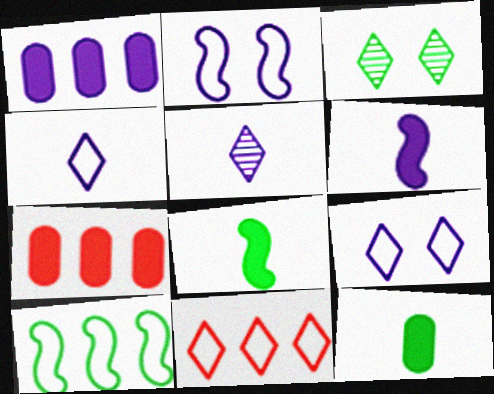[[1, 2, 5], 
[3, 10, 12]]